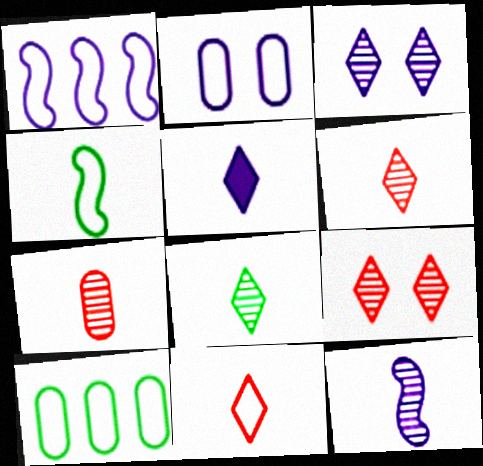[[4, 5, 7], 
[5, 8, 11], 
[7, 8, 12]]